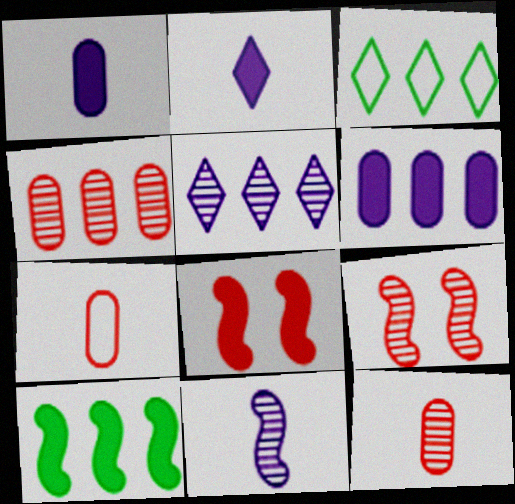[[1, 3, 9]]